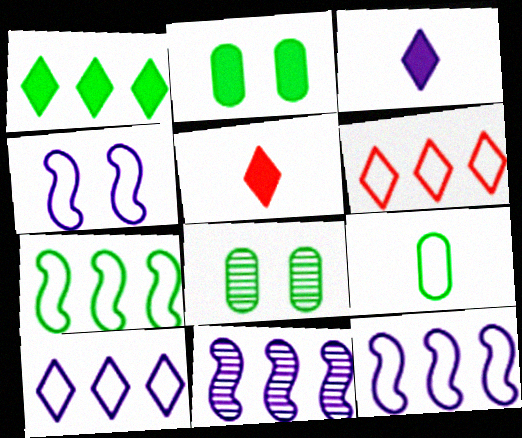[[4, 6, 9], 
[5, 8, 12]]